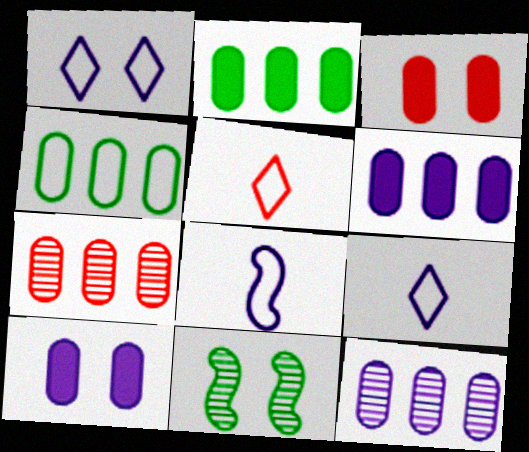[[1, 3, 11], 
[4, 6, 7], 
[5, 6, 11]]